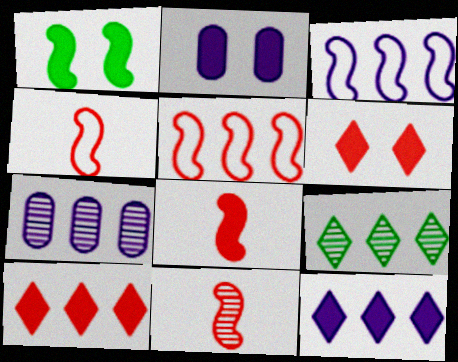[[1, 2, 6], 
[1, 3, 11], 
[2, 4, 9], 
[3, 7, 12], 
[4, 8, 11]]